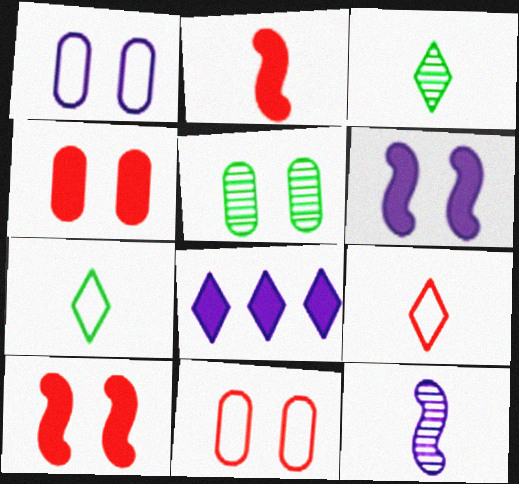[[1, 4, 5], 
[1, 8, 12]]